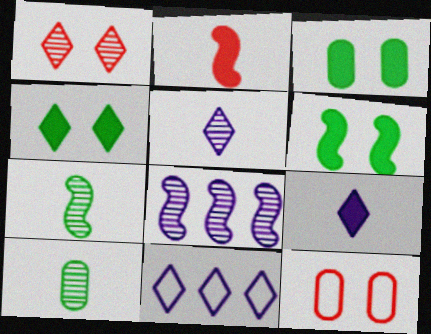[[1, 8, 10], 
[3, 4, 6]]